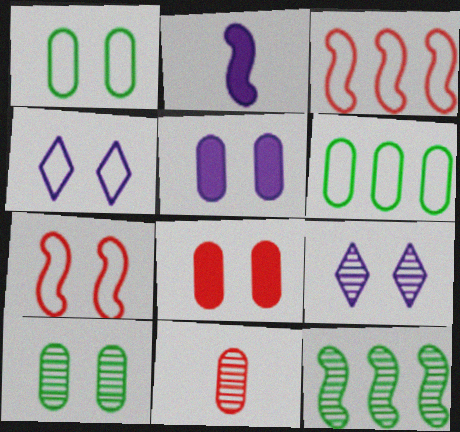[[1, 4, 7], 
[2, 7, 12], 
[5, 6, 11], 
[9, 11, 12]]